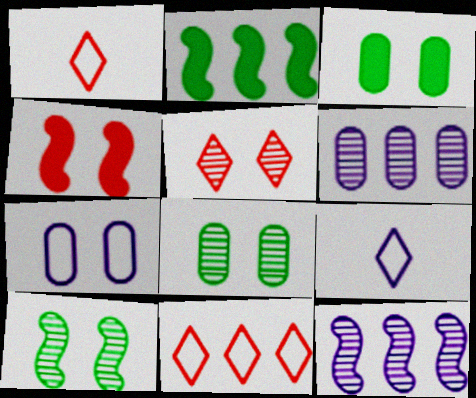[[1, 3, 12], 
[2, 6, 11]]